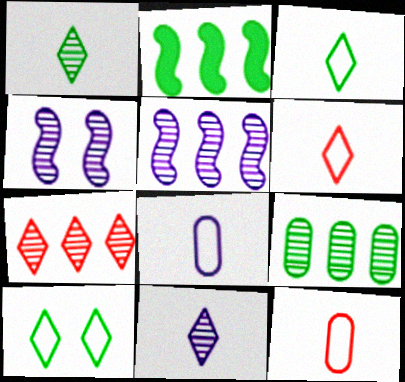[[5, 7, 9]]